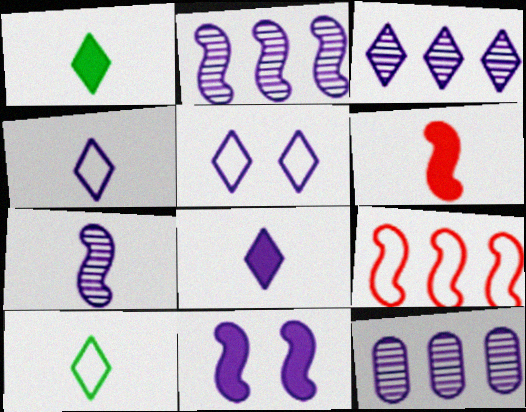[[2, 3, 12], 
[3, 5, 8], 
[4, 11, 12]]